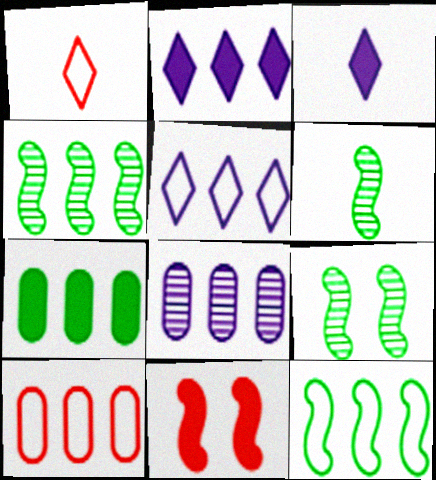[[2, 4, 10], 
[3, 7, 11], 
[3, 9, 10], 
[4, 6, 9], 
[5, 10, 12], 
[7, 8, 10]]